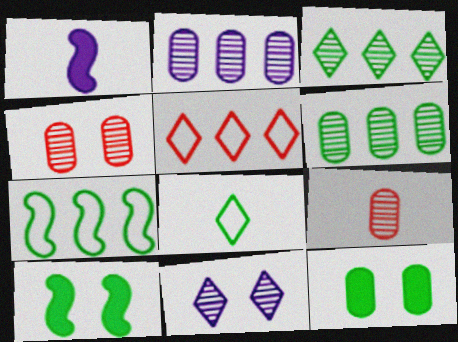[[1, 8, 9], 
[6, 8, 10]]